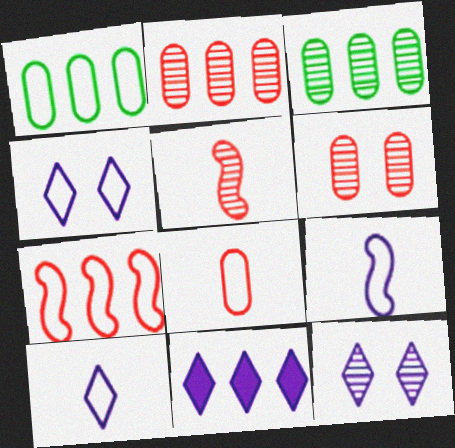[[3, 5, 12], 
[3, 7, 11], 
[10, 11, 12]]